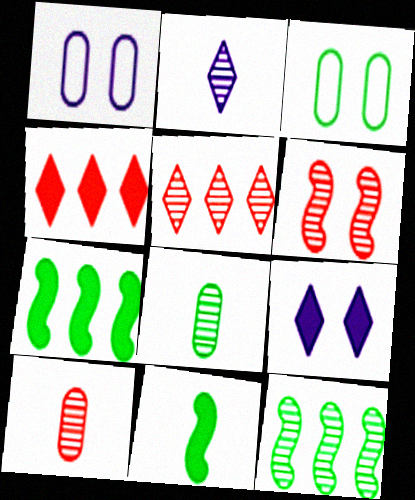[[1, 5, 11], 
[3, 6, 9], 
[5, 6, 10]]